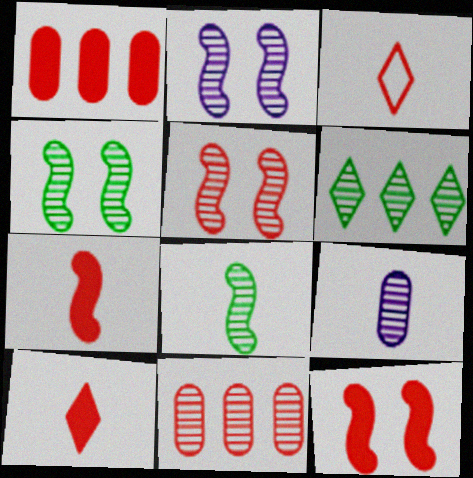[[1, 3, 5], 
[1, 10, 12], 
[2, 4, 5], 
[3, 11, 12], 
[5, 6, 9]]